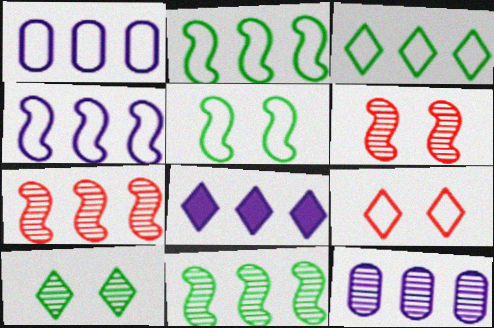[[4, 8, 12]]